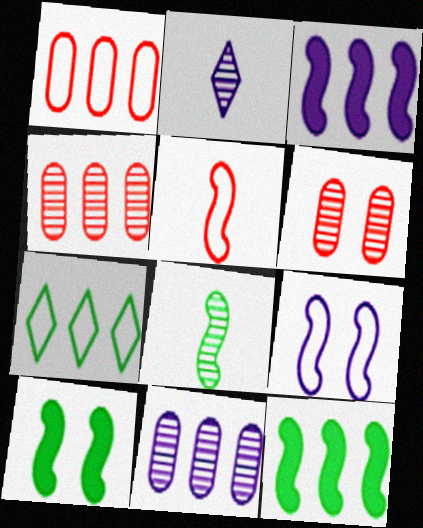[[1, 2, 10], 
[3, 4, 7]]